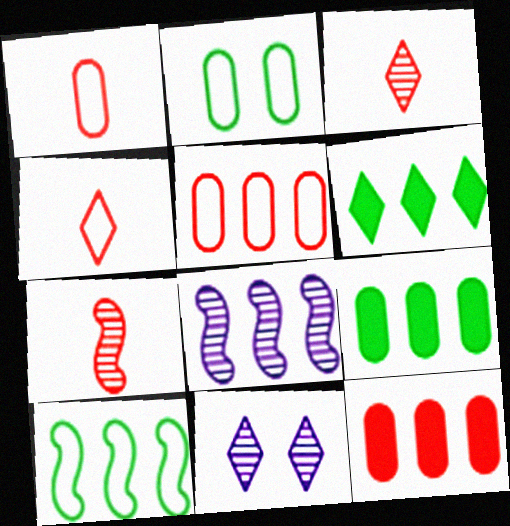[[4, 6, 11], 
[5, 6, 8]]